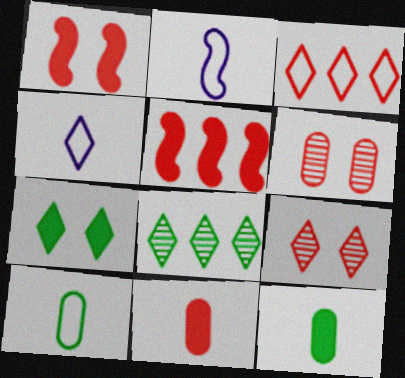[]